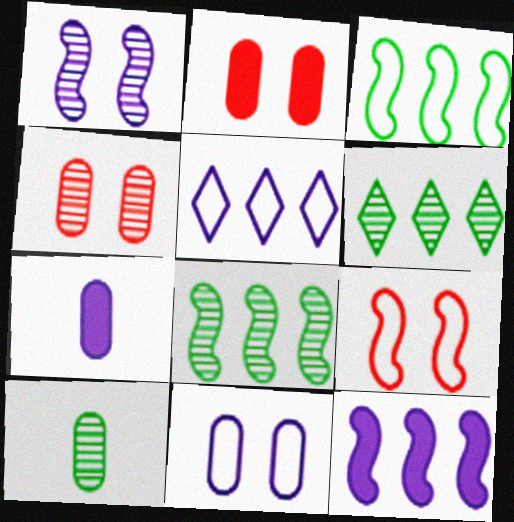[[1, 5, 7], 
[6, 7, 9]]